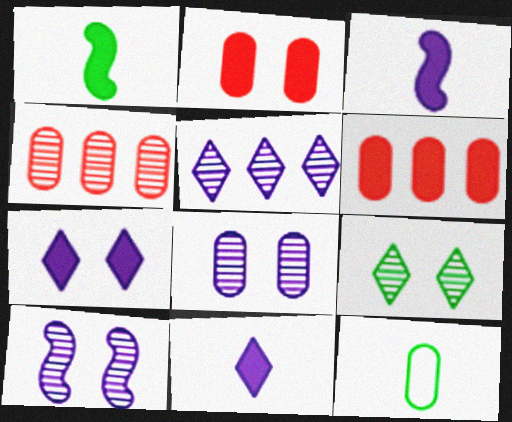[[1, 6, 7], 
[6, 8, 12]]